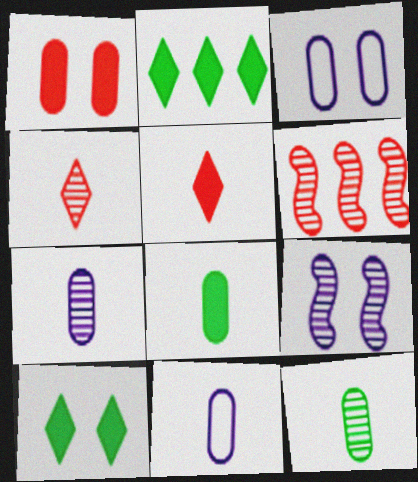[[6, 10, 11]]